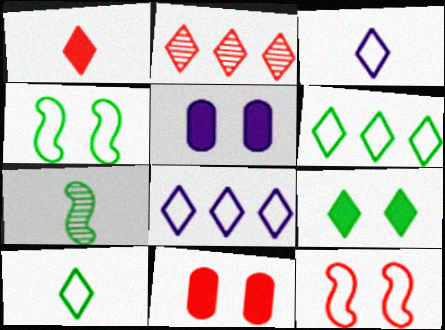[[2, 3, 9], 
[7, 8, 11]]